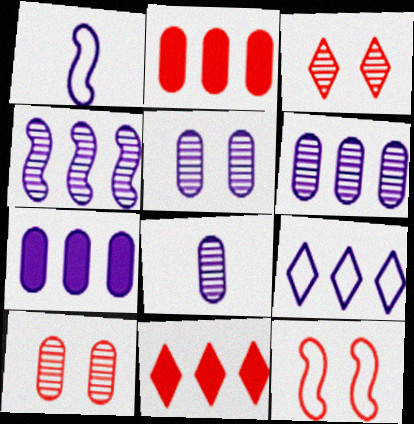[[4, 7, 9], 
[5, 6, 8]]